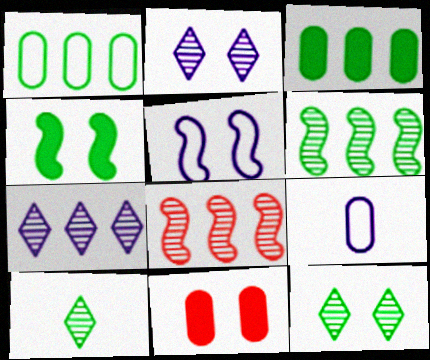[[1, 4, 10], 
[5, 11, 12]]